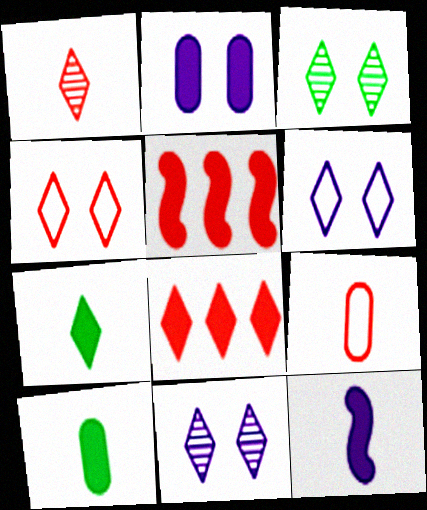[[1, 4, 8], 
[2, 5, 7]]